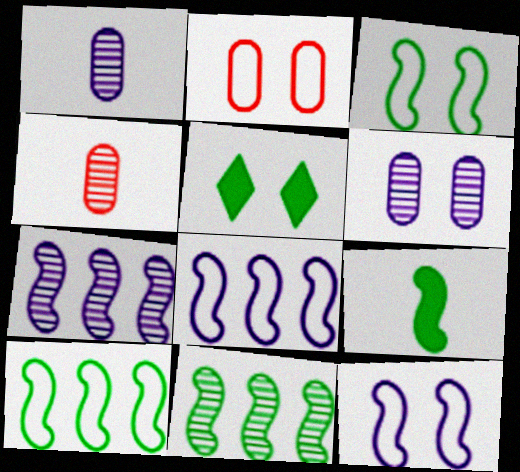[[3, 9, 11], 
[4, 5, 8]]